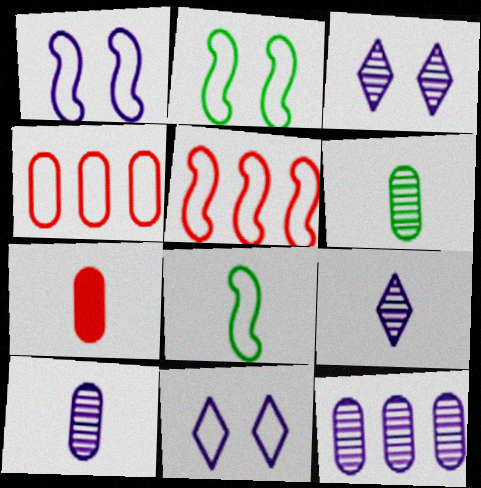[[1, 5, 8], 
[4, 8, 11], 
[7, 8, 9]]